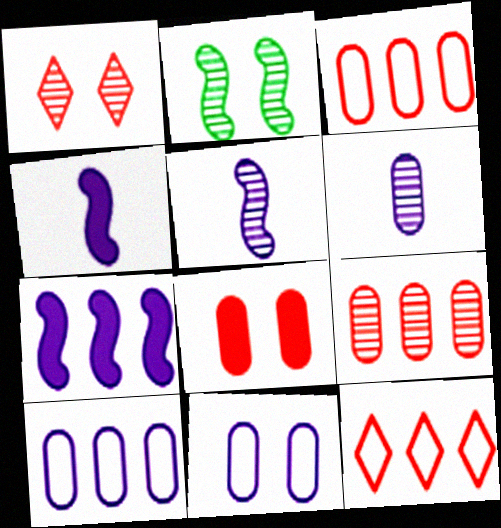[]